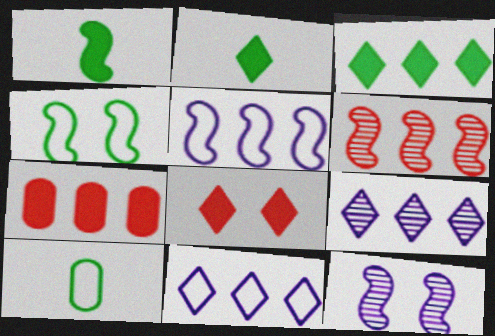[]